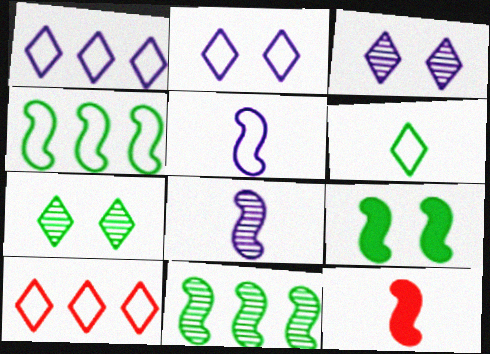[[2, 6, 10]]